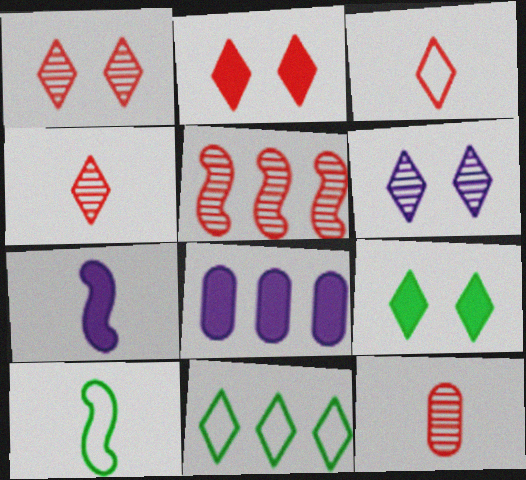[[1, 5, 12], 
[1, 8, 10], 
[5, 8, 11]]